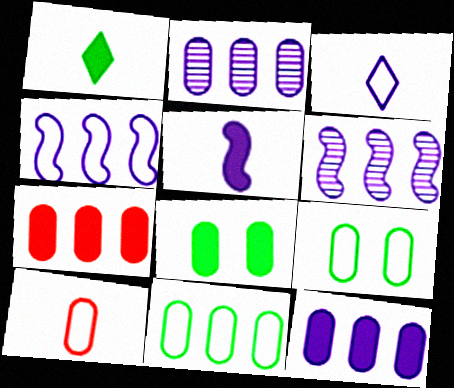[[2, 7, 11], 
[2, 8, 10]]